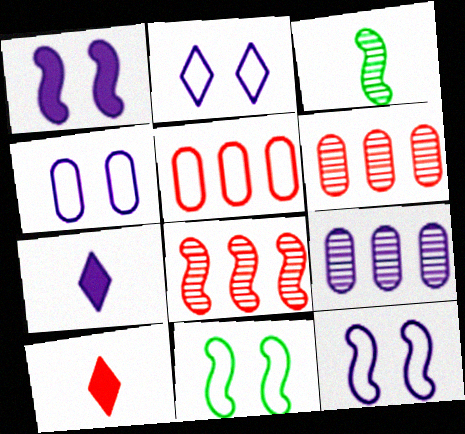[[2, 4, 12], 
[6, 7, 11], 
[7, 9, 12], 
[9, 10, 11]]